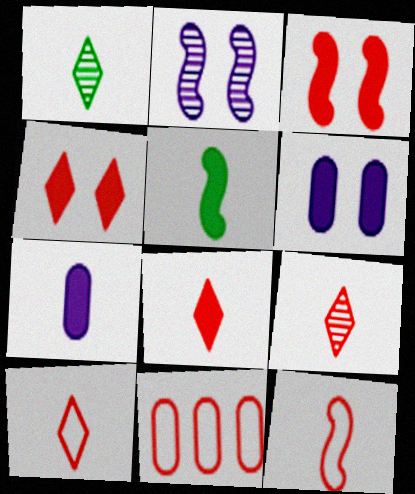[[1, 7, 12], 
[3, 9, 11], 
[5, 7, 8], 
[8, 9, 10]]